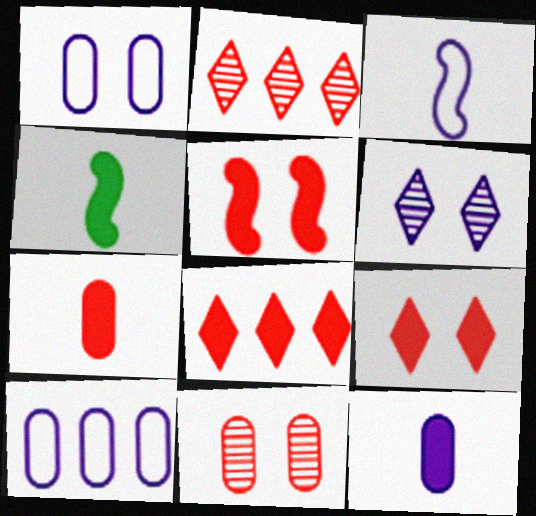[[1, 2, 4], 
[5, 7, 8]]